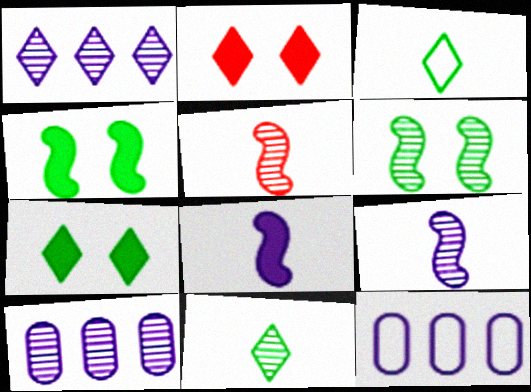[[1, 2, 3], 
[5, 7, 12]]